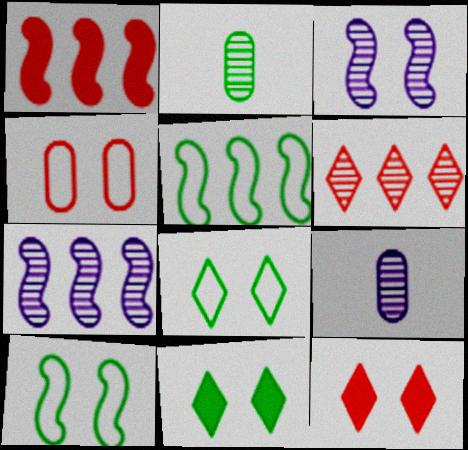[[1, 5, 7], 
[1, 8, 9], 
[2, 3, 6], 
[2, 5, 11], 
[3, 4, 11], 
[5, 9, 12]]